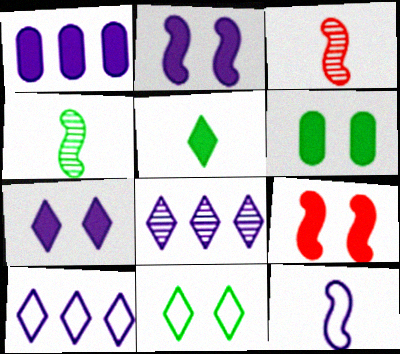[[1, 3, 11], 
[1, 5, 9], 
[3, 6, 10], 
[6, 7, 9]]